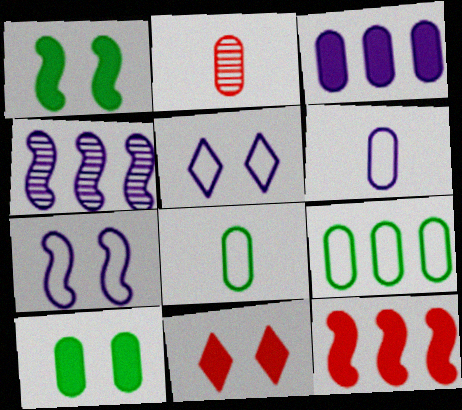[[4, 8, 11]]